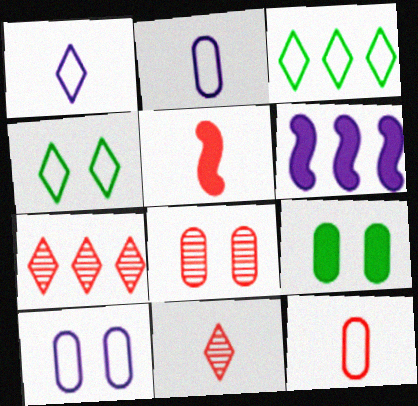[[5, 11, 12], 
[8, 9, 10]]